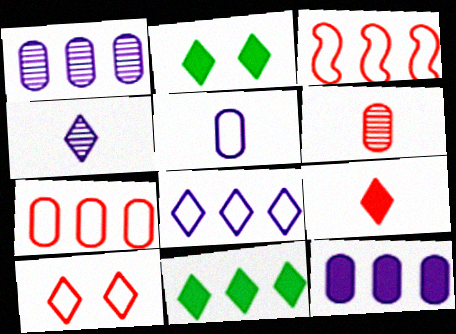[[1, 3, 11], 
[4, 10, 11]]